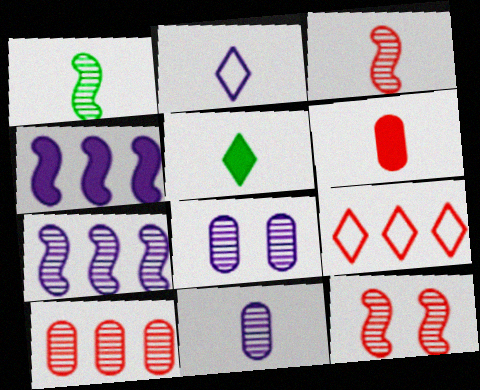[[1, 2, 6], 
[1, 7, 12], 
[2, 4, 8], 
[6, 9, 12]]